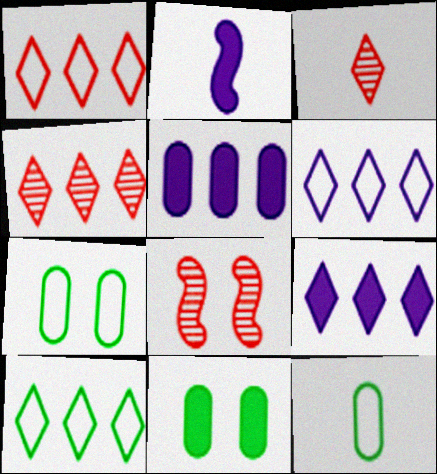[[1, 6, 10], 
[2, 3, 12], 
[2, 4, 7], 
[4, 9, 10], 
[8, 9, 12]]